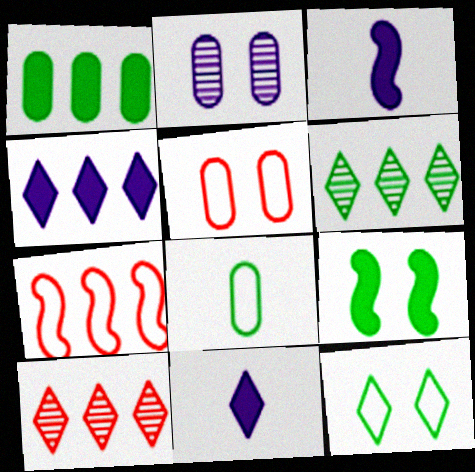[[3, 5, 6], 
[6, 8, 9], 
[10, 11, 12]]